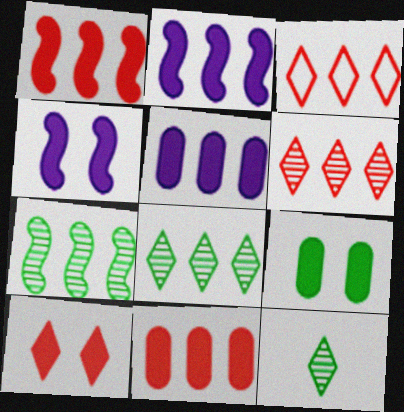[[3, 5, 7], 
[4, 9, 10]]